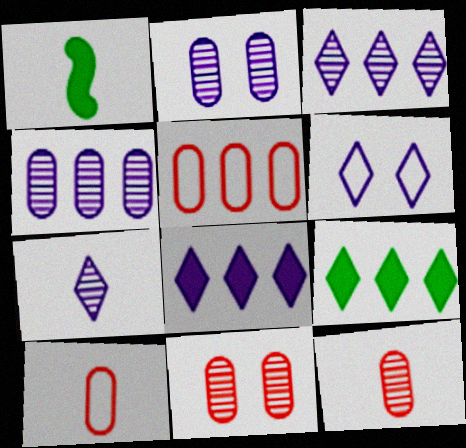[[1, 7, 10], 
[6, 7, 8]]